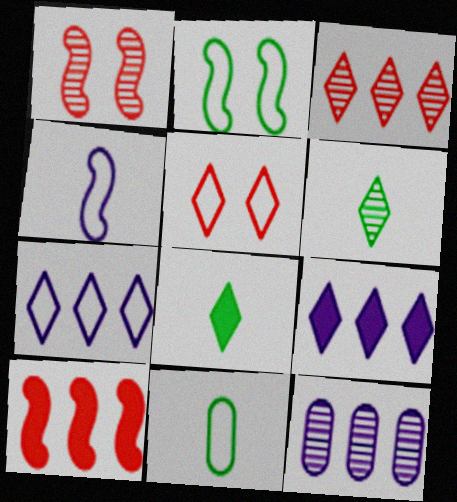[[1, 6, 12], 
[1, 9, 11], 
[5, 6, 9]]